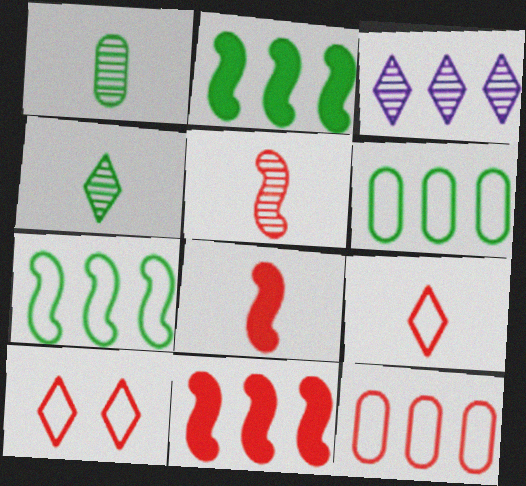[[2, 3, 12], 
[3, 6, 11]]